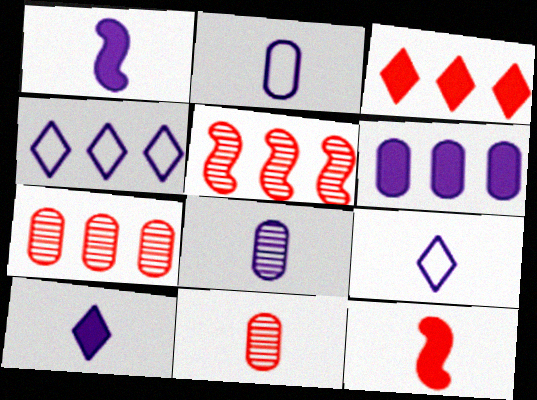[[1, 8, 9]]